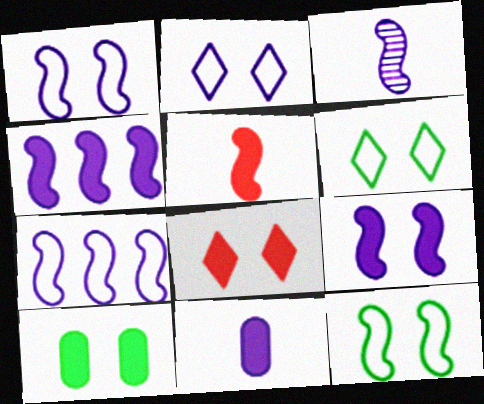[[1, 3, 4], 
[3, 7, 9], 
[8, 9, 10]]